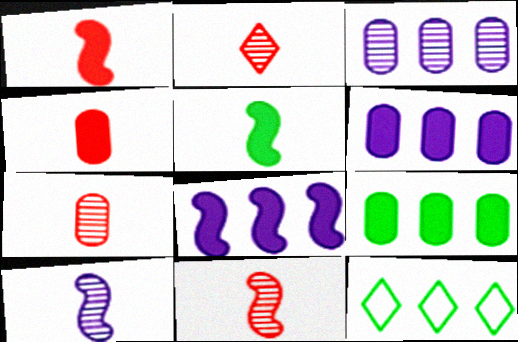[[2, 7, 11]]